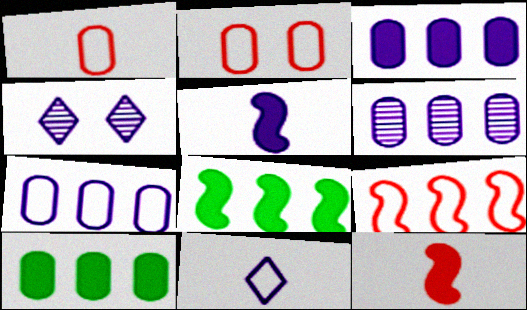[[1, 4, 8], 
[3, 6, 7], 
[4, 5, 7]]